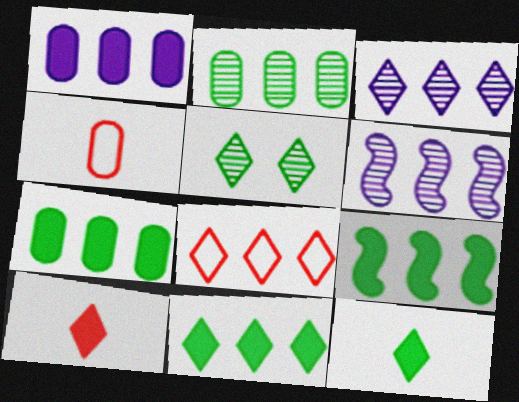[[3, 8, 11], 
[6, 7, 8], 
[7, 9, 11]]